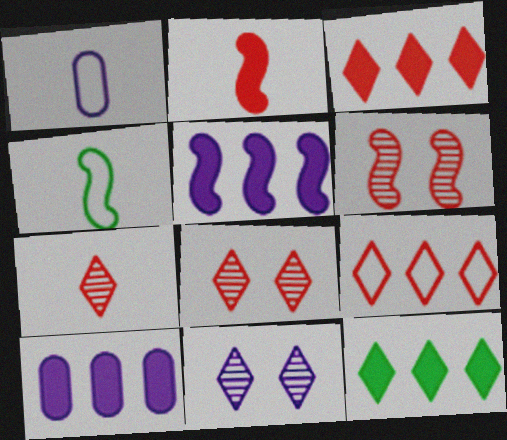[[1, 5, 11], 
[1, 6, 12], 
[4, 5, 6], 
[4, 8, 10]]